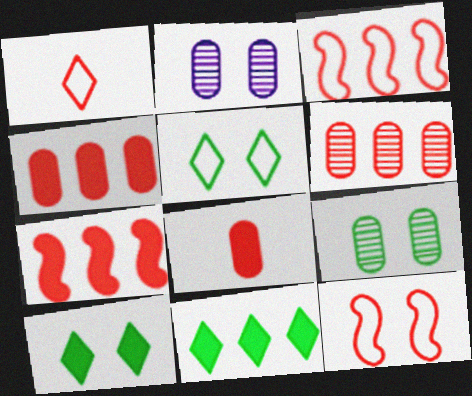[[2, 10, 12]]